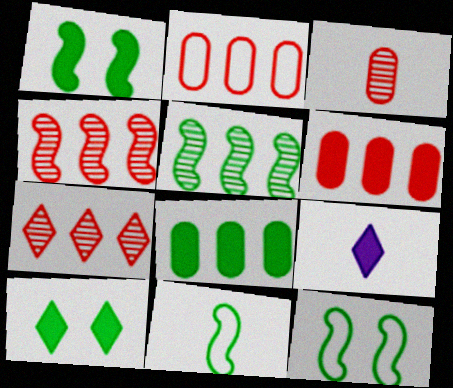[[1, 5, 11], 
[1, 6, 9], 
[3, 9, 11]]